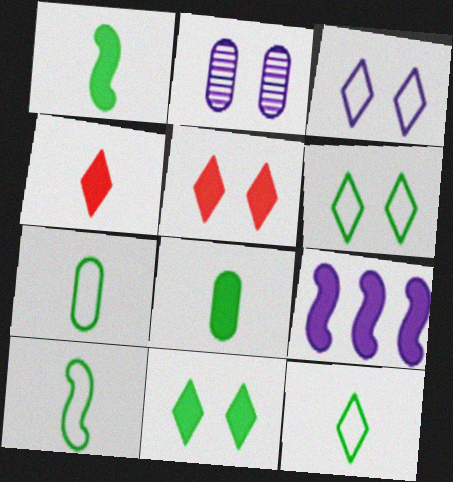[[5, 8, 9], 
[7, 10, 12]]